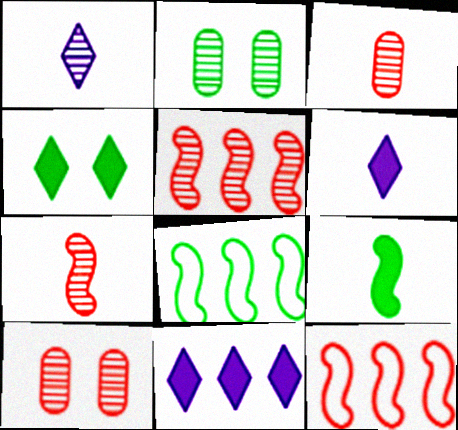[[1, 2, 5], 
[2, 6, 12], 
[6, 8, 10]]